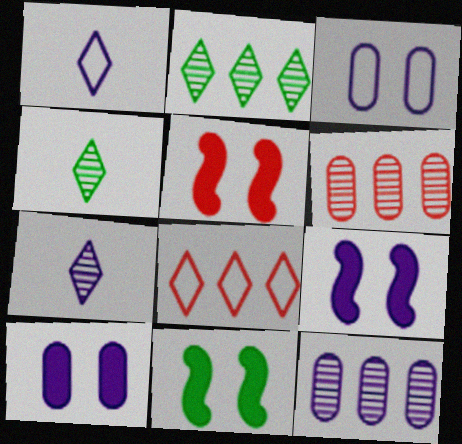[[1, 6, 11], 
[1, 9, 12], 
[5, 9, 11]]